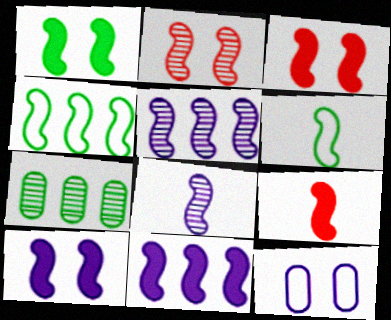[[1, 3, 10], 
[1, 9, 11], 
[2, 6, 11], 
[3, 4, 8], 
[3, 5, 6], 
[6, 8, 9]]